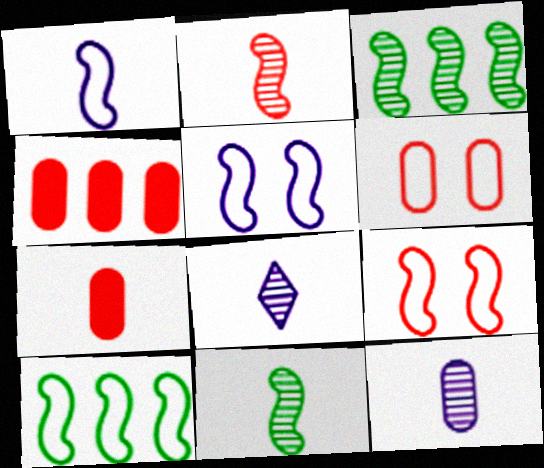[[1, 9, 10]]